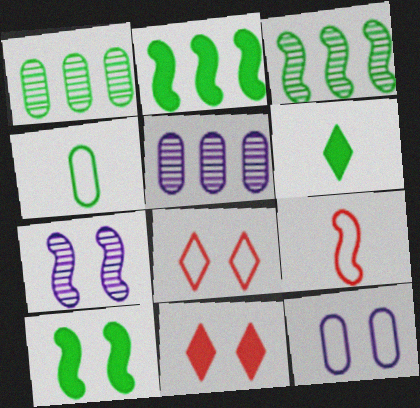[[2, 7, 9]]